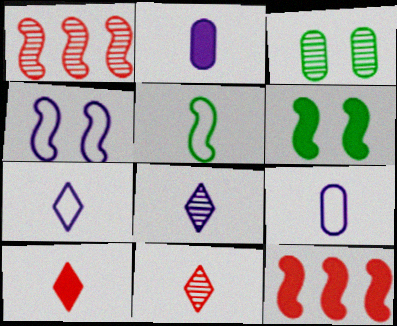[[1, 3, 8], 
[2, 5, 11], 
[3, 7, 12]]